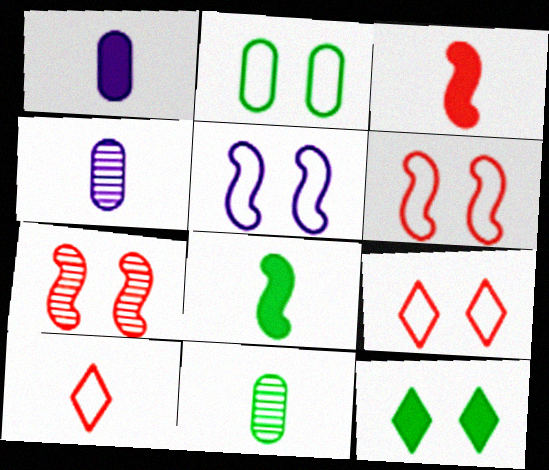[[2, 5, 9], 
[4, 8, 10]]